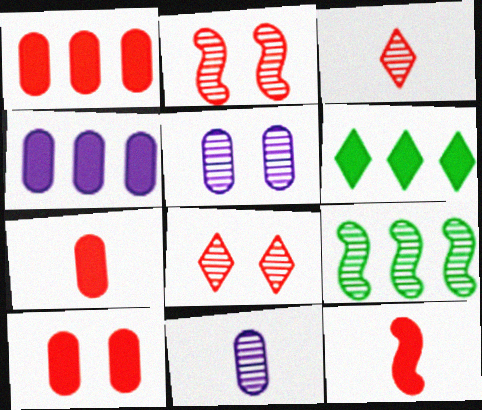[[1, 7, 10], 
[3, 5, 9], 
[8, 9, 11]]